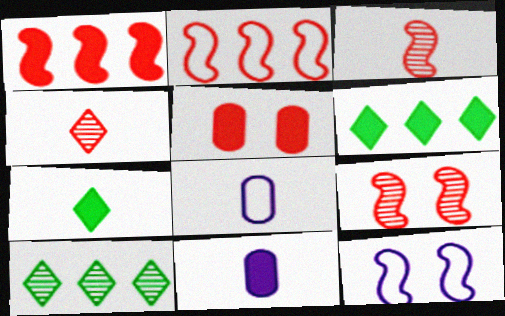[[2, 4, 5], 
[3, 7, 8], 
[6, 8, 9]]